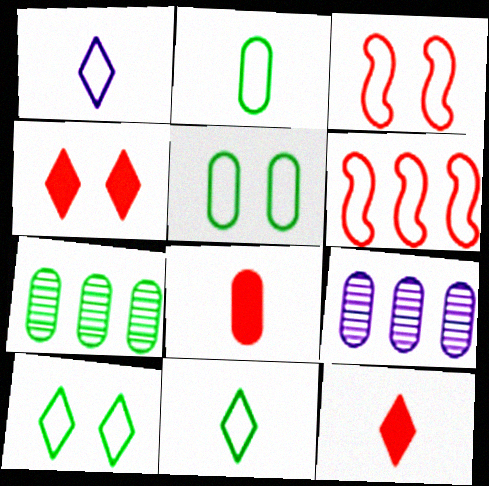[[1, 5, 6], 
[5, 8, 9]]